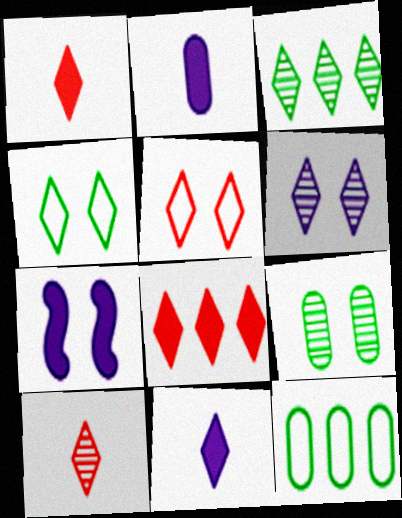[[3, 5, 11], 
[3, 6, 10], 
[5, 7, 9], 
[5, 8, 10], 
[7, 10, 12]]